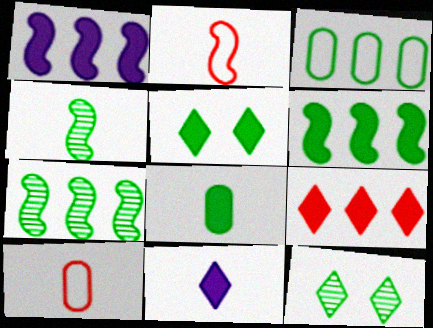[[1, 10, 12], 
[3, 4, 5], 
[4, 10, 11], 
[5, 6, 8], 
[5, 9, 11]]